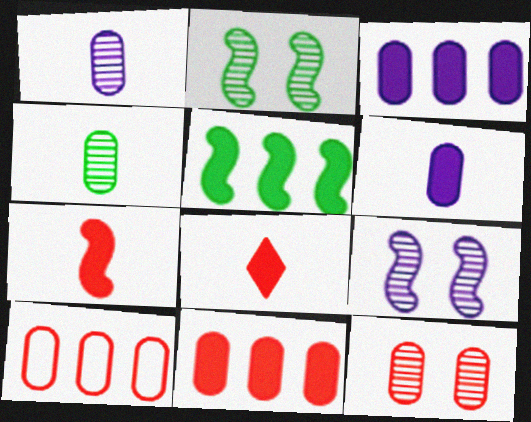[]